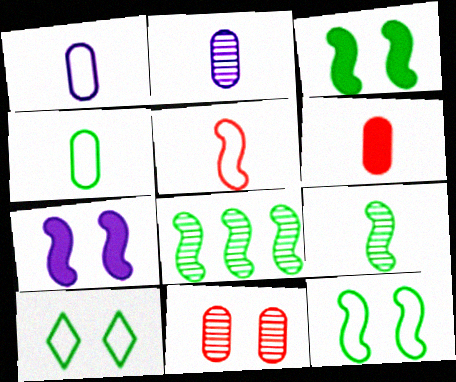[[2, 4, 6], 
[5, 7, 8], 
[7, 10, 11]]